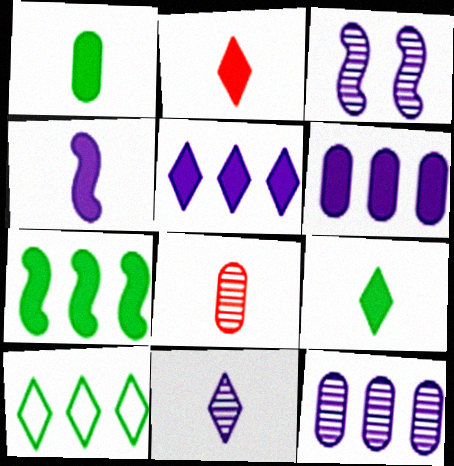[[1, 2, 4], 
[3, 11, 12]]